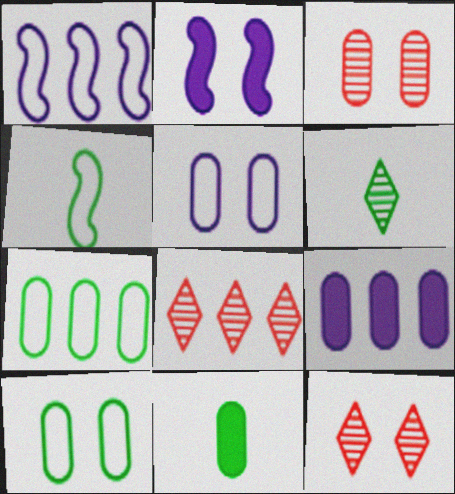[[1, 11, 12], 
[2, 10, 12], 
[4, 6, 11], 
[4, 9, 12]]